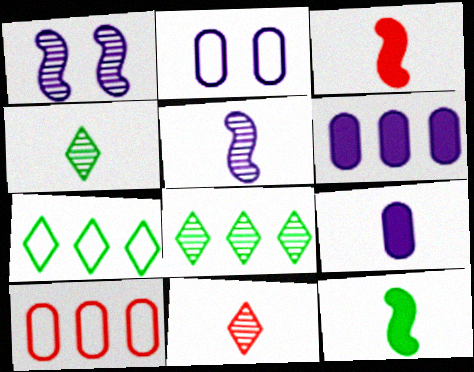[[2, 3, 8]]